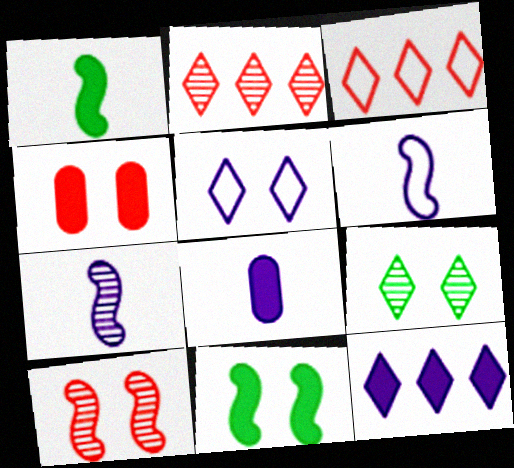[[1, 4, 12]]